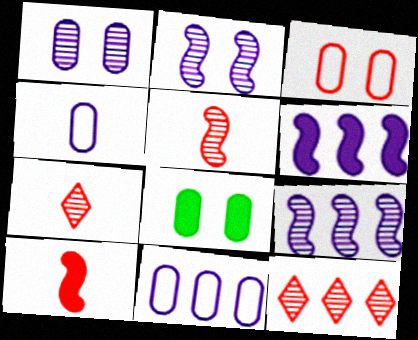[[1, 3, 8], 
[3, 10, 12]]